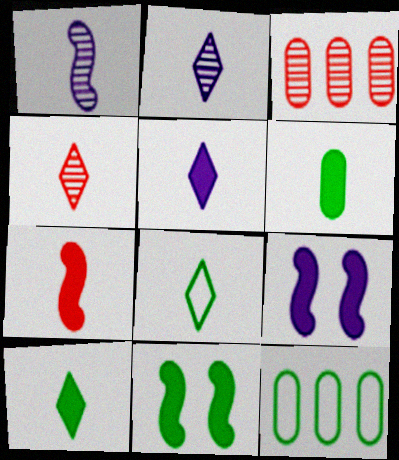[[3, 8, 9], 
[4, 5, 8], 
[4, 9, 12], 
[5, 6, 7]]